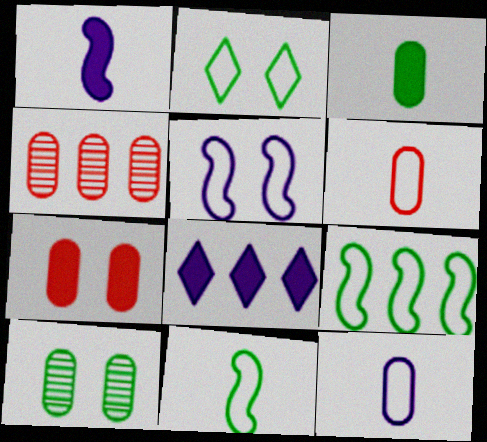[[1, 2, 4], 
[4, 6, 7], 
[4, 8, 9]]